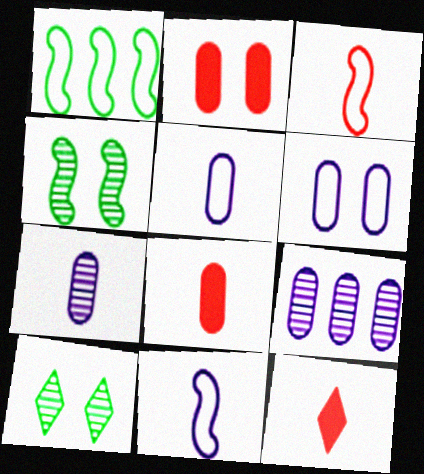[]